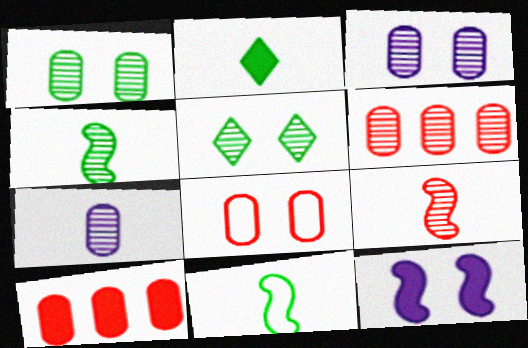[[1, 6, 7], 
[2, 10, 12], 
[5, 8, 12]]